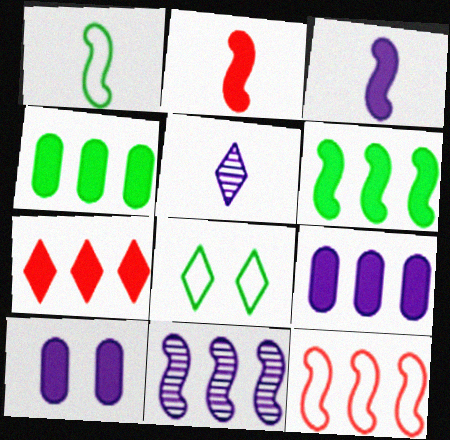[[5, 7, 8], 
[6, 7, 9], 
[6, 11, 12]]